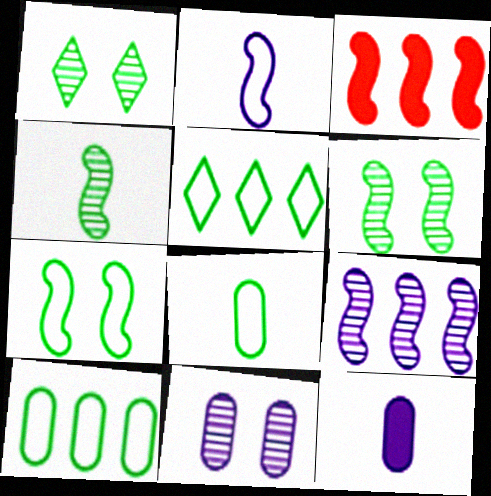[[2, 3, 6], 
[5, 7, 8]]